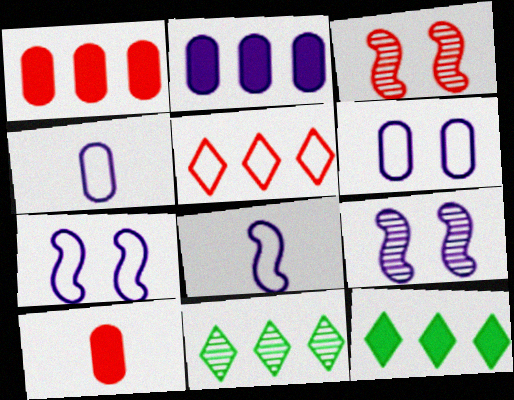[[3, 4, 12], 
[3, 5, 10], 
[7, 10, 11]]